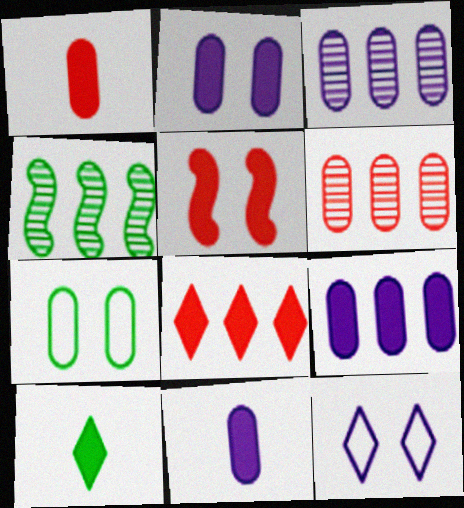[[1, 3, 7], 
[1, 4, 12], 
[1, 5, 8], 
[2, 9, 11], 
[4, 7, 10], 
[5, 9, 10], 
[6, 7, 11]]